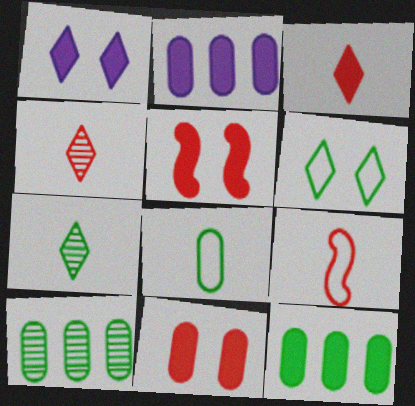[[1, 9, 10]]